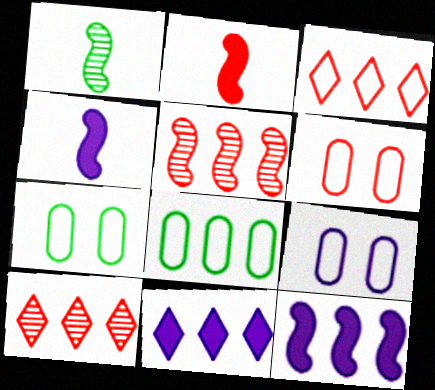[[1, 6, 11], 
[2, 6, 10], 
[4, 7, 10], 
[5, 8, 11], 
[6, 7, 9], 
[8, 10, 12]]